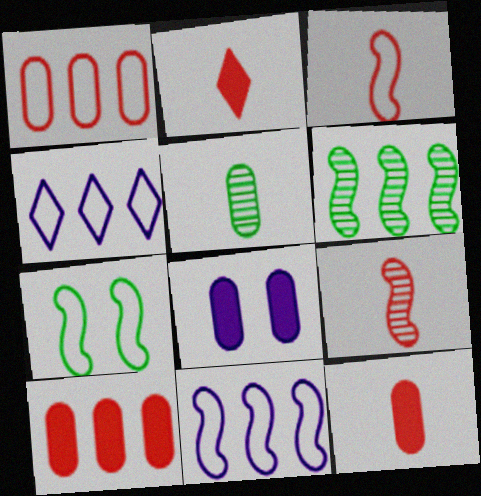[[1, 5, 8], 
[3, 7, 11], 
[4, 6, 10]]